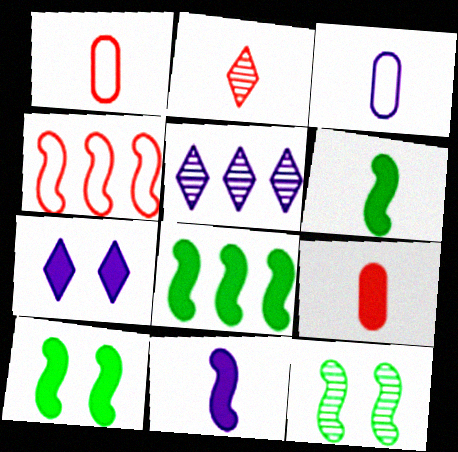[[1, 5, 10], 
[2, 3, 6], 
[4, 11, 12], 
[6, 8, 10], 
[7, 8, 9]]